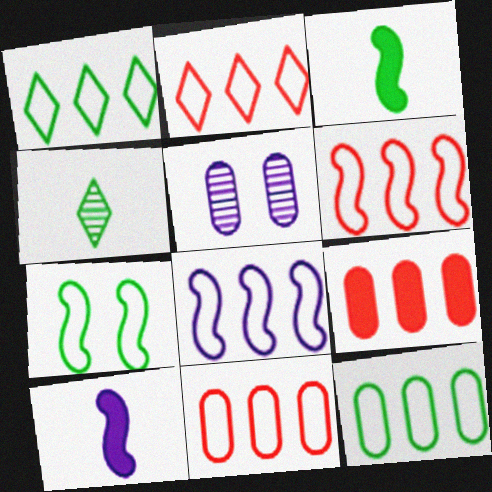[[1, 8, 11], 
[2, 3, 5], 
[2, 6, 11], 
[2, 8, 12]]